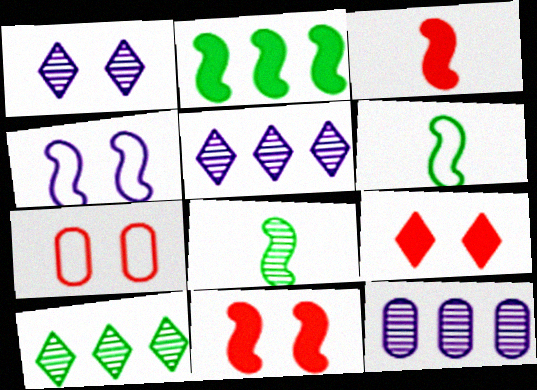[[6, 9, 12]]